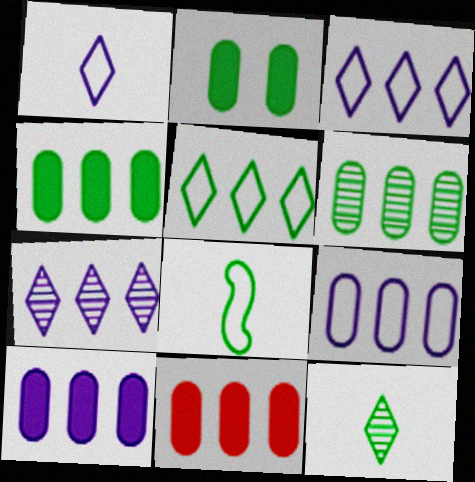[[4, 10, 11], 
[6, 9, 11]]